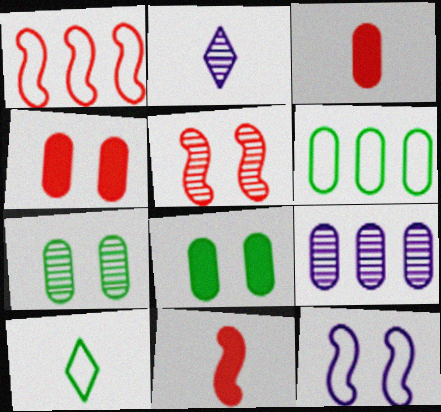[[1, 2, 8], 
[1, 5, 11]]